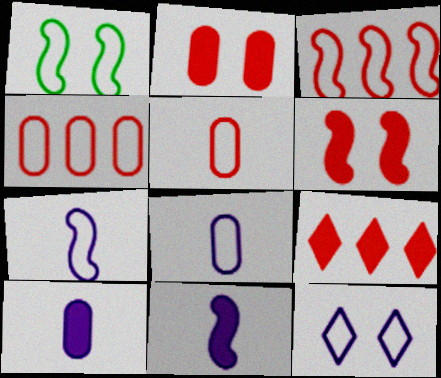[[1, 3, 7]]